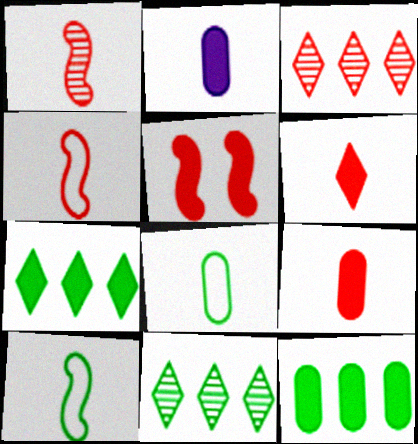[[2, 5, 7]]